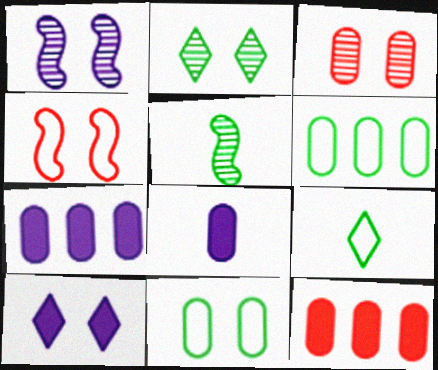[[1, 2, 3], 
[1, 9, 12], 
[3, 6, 8]]